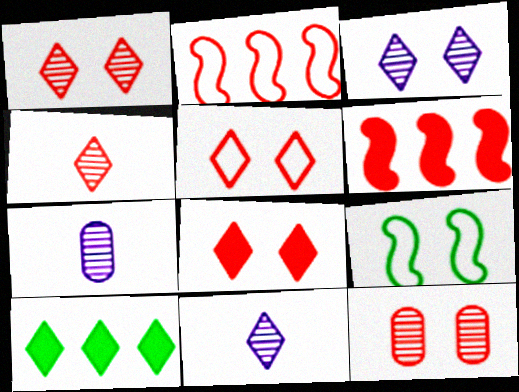[[1, 5, 8], 
[5, 10, 11]]